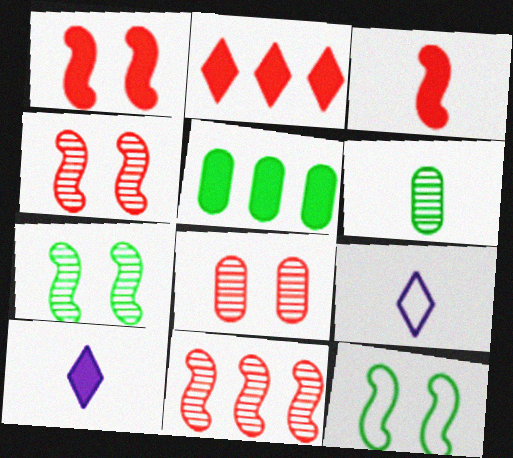[[1, 5, 10], 
[3, 6, 9], 
[4, 5, 9]]